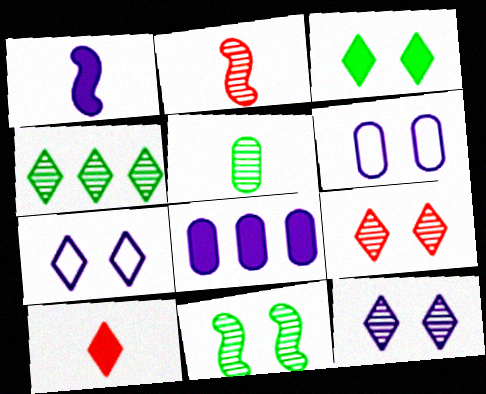[[3, 7, 9], 
[4, 5, 11], 
[4, 7, 10]]